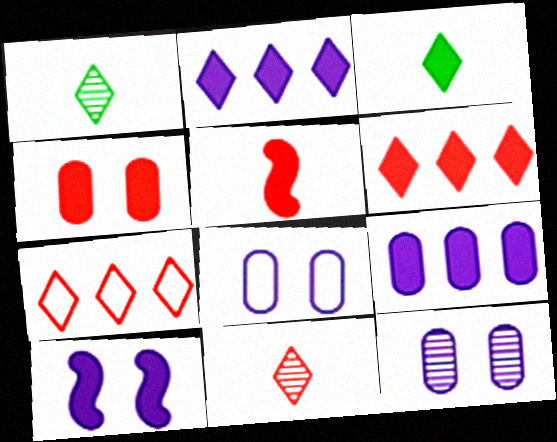[[4, 5, 6]]